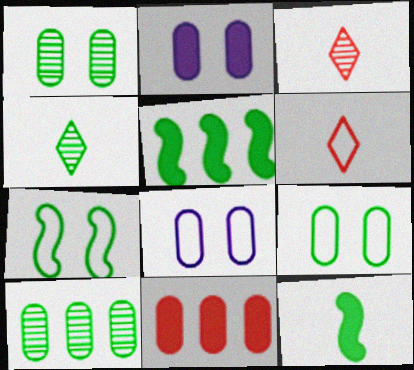[[3, 5, 8], 
[4, 5, 9]]